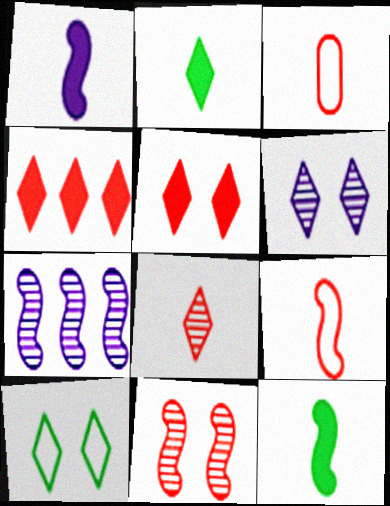[[3, 4, 11], 
[5, 6, 10]]